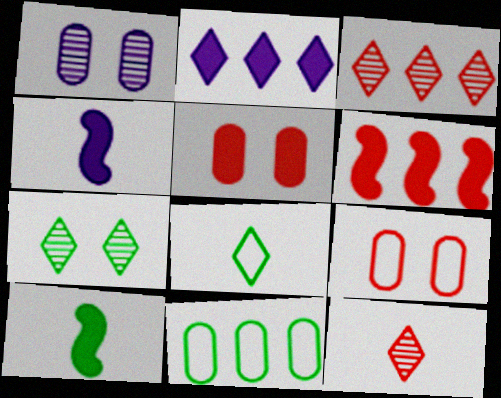[[1, 6, 8], 
[2, 5, 10], 
[6, 9, 12], 
[7, 10, 11]]